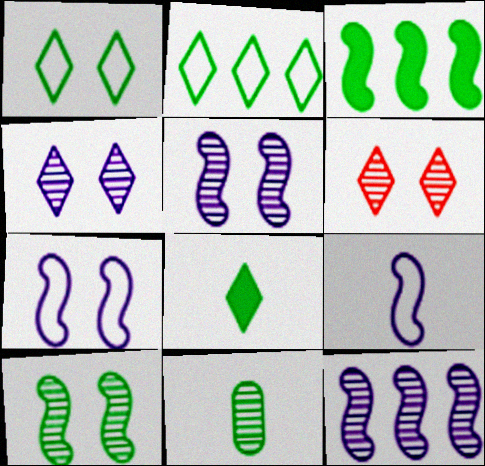[[1, 3, 11], 
[6, 11, 12]]